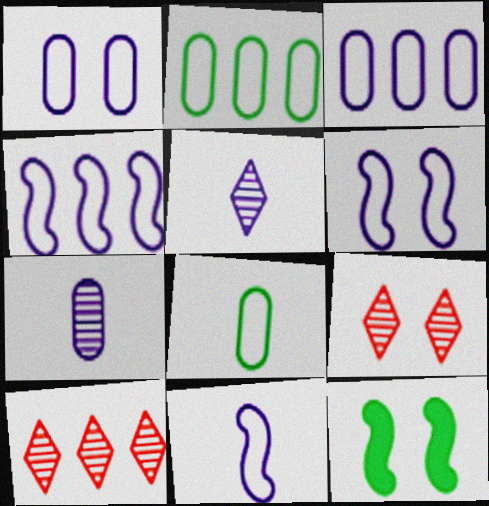[[1, 9, 12], 
[4, 6, 11]]